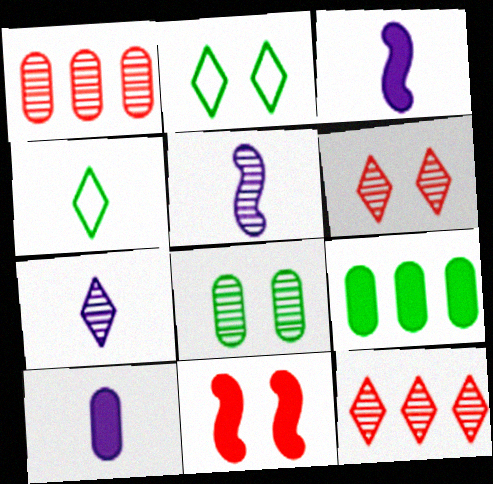[[1, 2, 3], 
[5, 8, 12]]